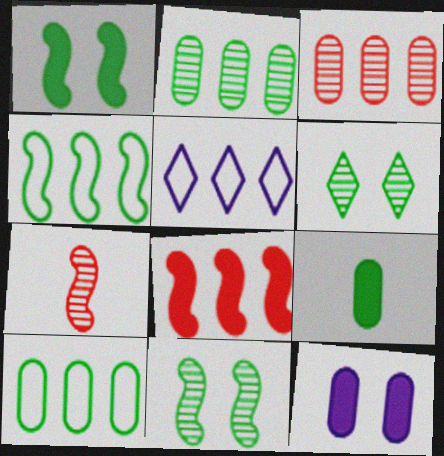[[2, 5, 8], 
[4, 6, 9]]